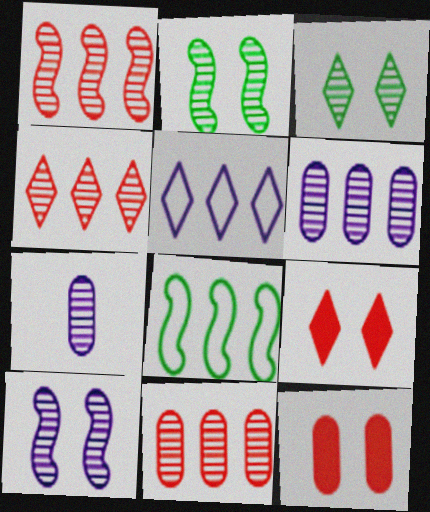[[1, 3, 7], 
[1, 4, 11], 
[2, 4, 7], 
[7, 8, 9]]